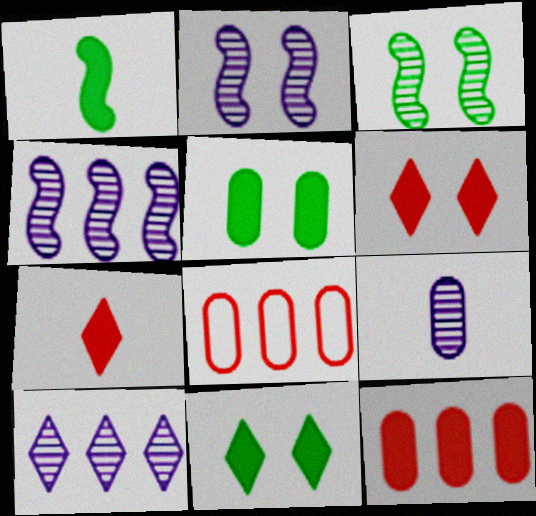[[2, 9, 10], 
[5, 8, 9]]